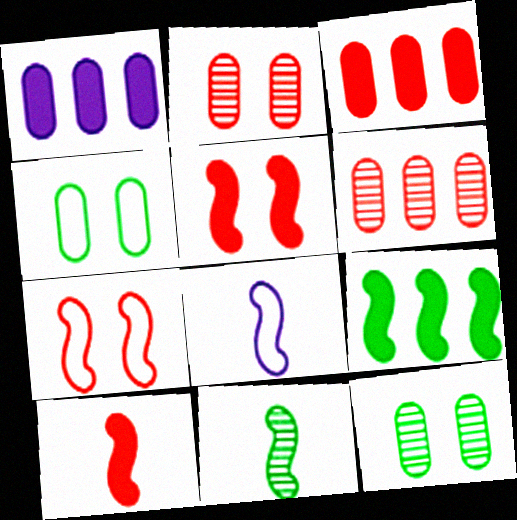[[8, 10, 11]]